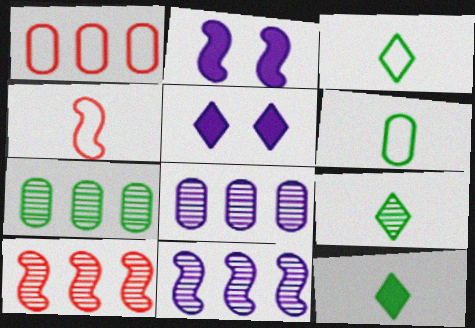[[1, 2, 9], 
[3, 9, 12], 
[4, 5, 7], 
[5, 6, 10]]